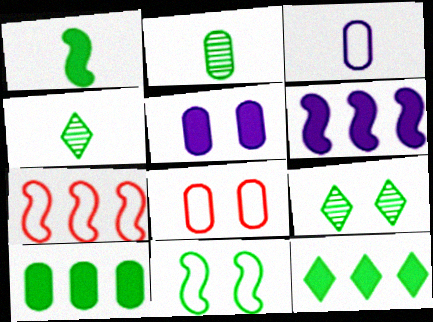[[2, 11, 12], 
[4, 5, 7], 
[4, 6, 8], 
[4, 10, 11]]